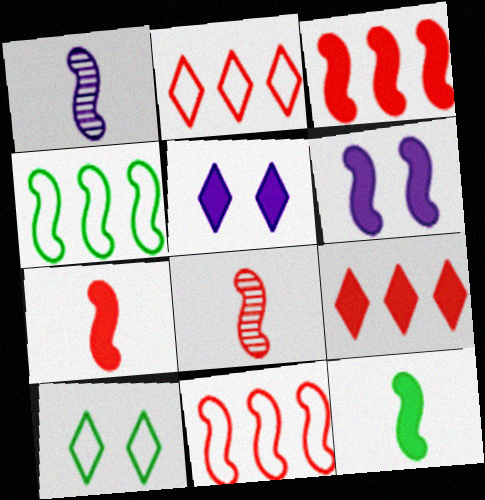[[3, 6, 12], 
[4, 6, 8]]